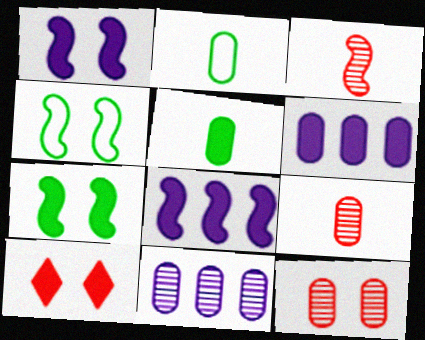[[2, 6, 12], 
[3, 4, 8], 
[5, 8, 10]]